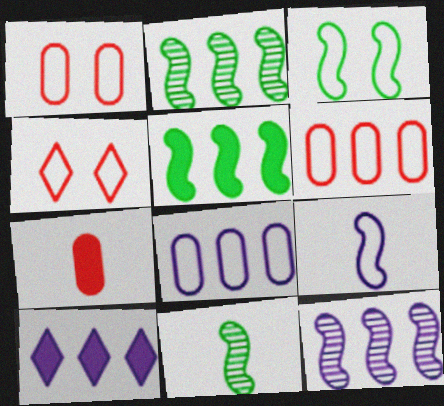[[1, 10, 11], 
[2, 6, 10], 
[3, 5, 11], 
[8, 10, 12]]